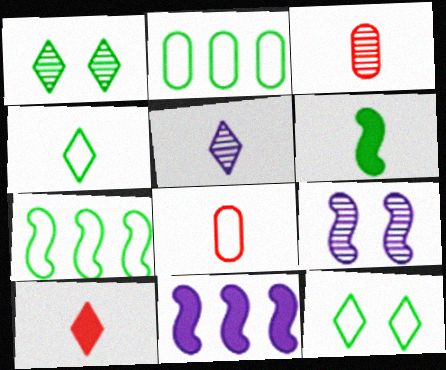[[1, 2, 6], 
[1, 8, 11], 
[2, 9, 10], 
[3, 11, 12], 
[4, 5, 10], 
[5, 6, 8]]